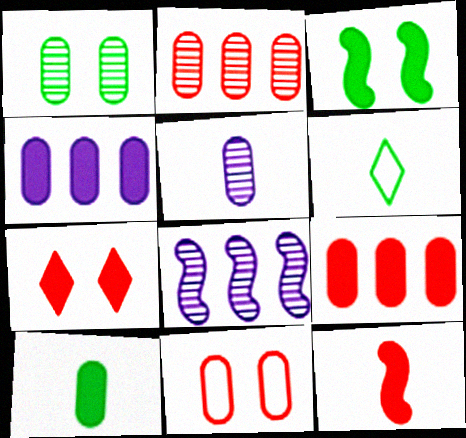[[1, 2, 5], 
[5, 6, 12], 
[7, 9, 12]]